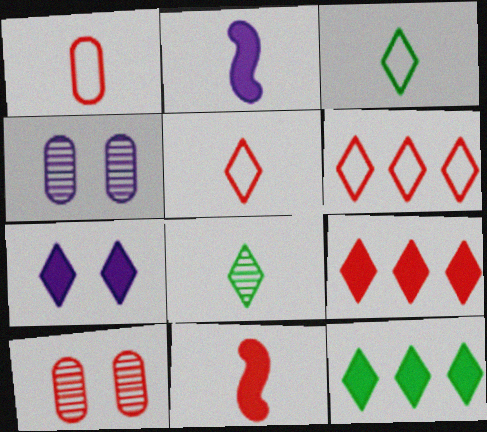[[1, 2, 8], 
[6, 7, 8], 
[6, 10, 11]]